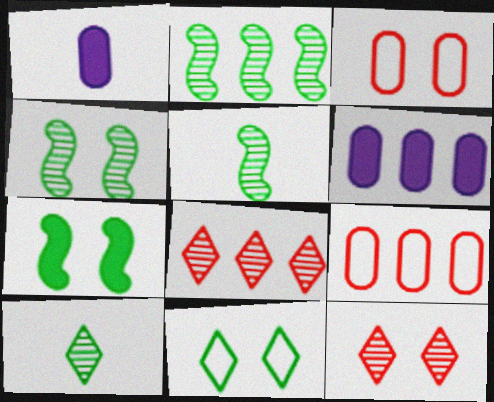[[2, 4, 5]]